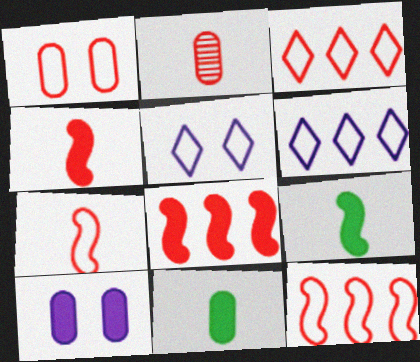[[1, 3, 7]]